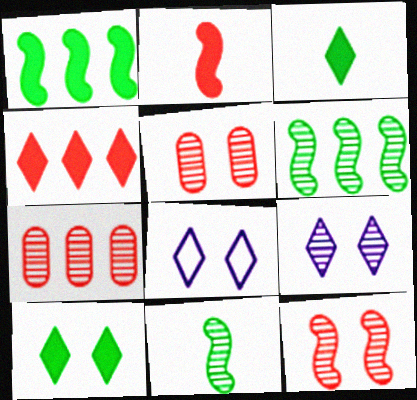[[7, 9, 11]]